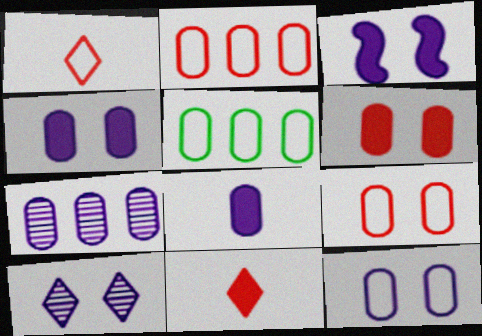[[3, 10, 12], 
[7, 8, 12]]